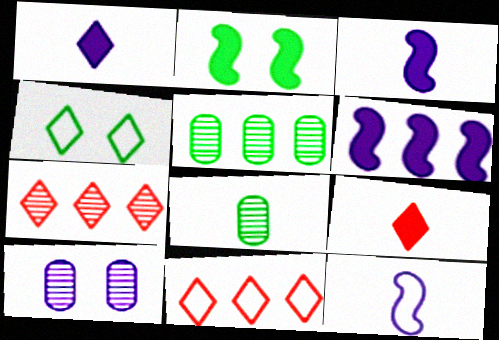[[1, 4, 7], 
[5, 6, 11], 
[8, 9, 12]]